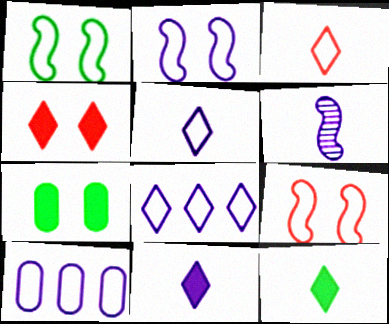[[1, 2, 9], 
[1, 3, 10], 
[2, 5, 10]]